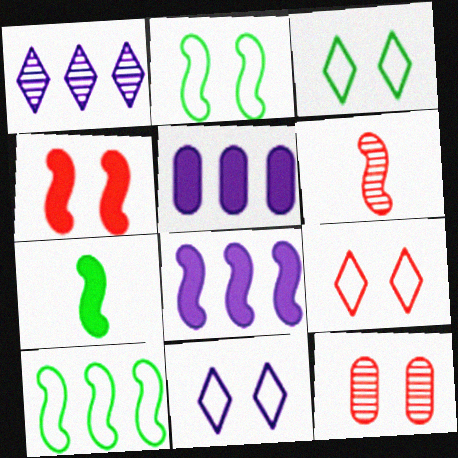[[2, 6, 8], 
[3, 5, 6], 
[3, 9, 11], 
[4, 7, 8], 
[4, 9, 12]]